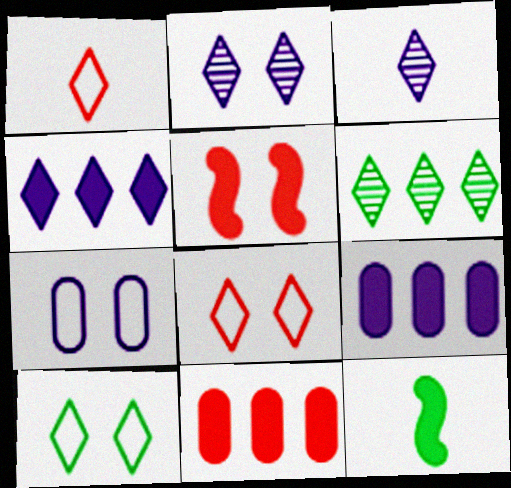[]